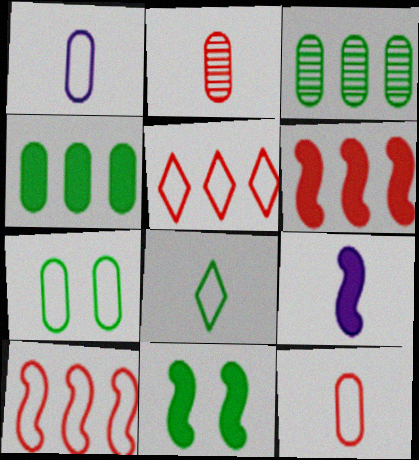[[2, 8, 9], 
[3, 8, 11], 
[6, 9, 11]]